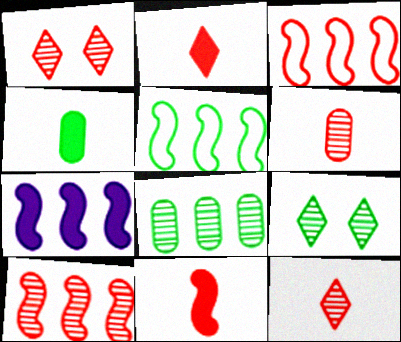[[1, 6, 10], 
[4, 5, 9], 
[5, 7, 10]]